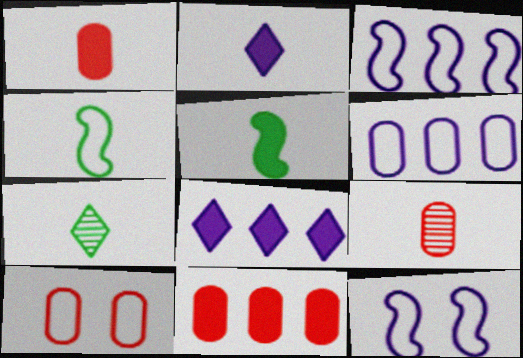[[1, 2, 5], 
[2, 4, 9], 
[7, 11, 12], 
[9, 10, 11]]